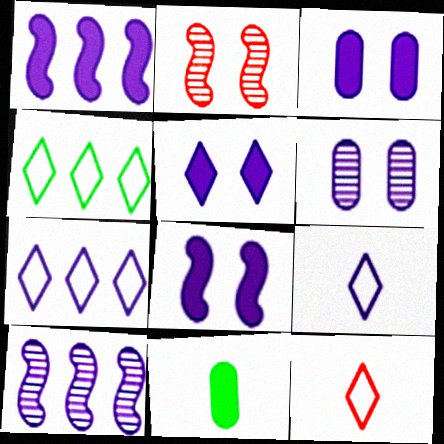[[1, 6, 9], 
[2, 7, 11], 
[3, 5, 8], 
[3, 9, 10]]